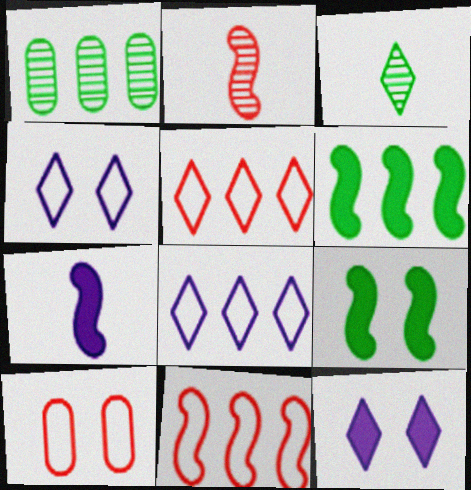[[3, 5, 12]]